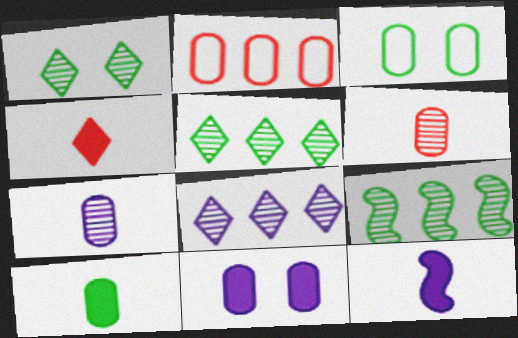[[1, 2, 12], 
[4, 10, 12]]